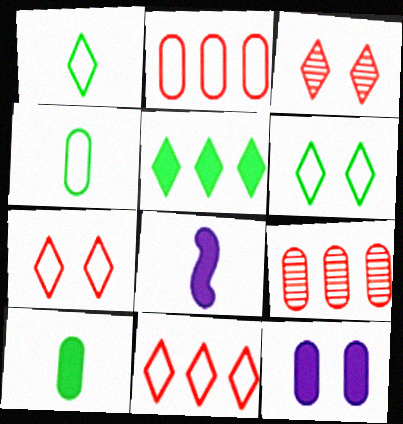[[4, 9, 12], 
[6, 8, 9]]